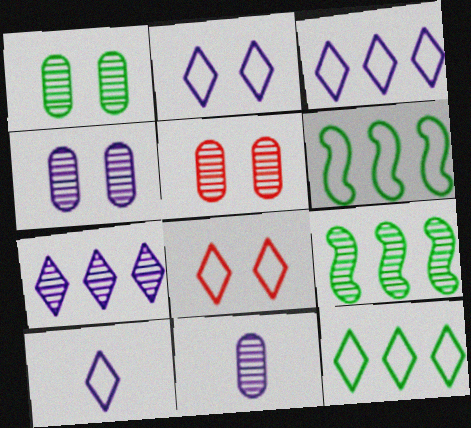[[1, 4, 5], 
[2, 3, 10], 
[8, 10, 12]]